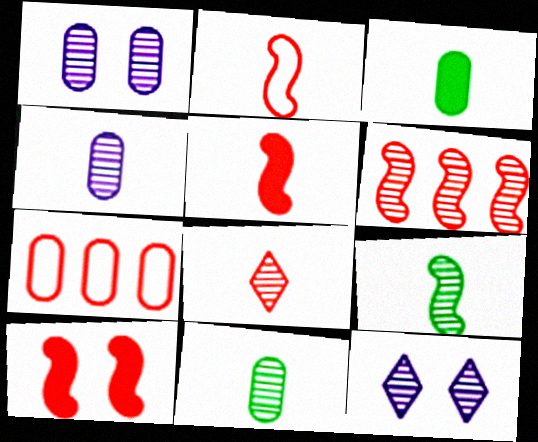[[1, 3, 7], 
[2, 6, 10], 
[4, 8, 9], 
[6, 11, 12], 
[7, 8, 10]]